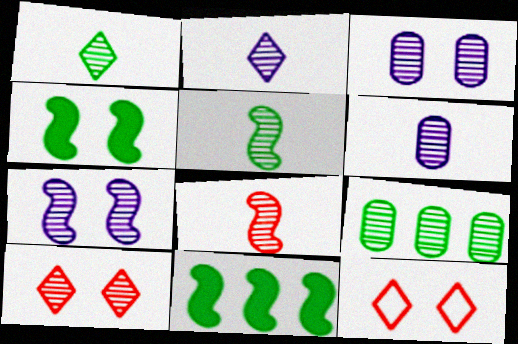[[1, 6, 8], 
[3, 4, 12], 
[6, 11, 12]]